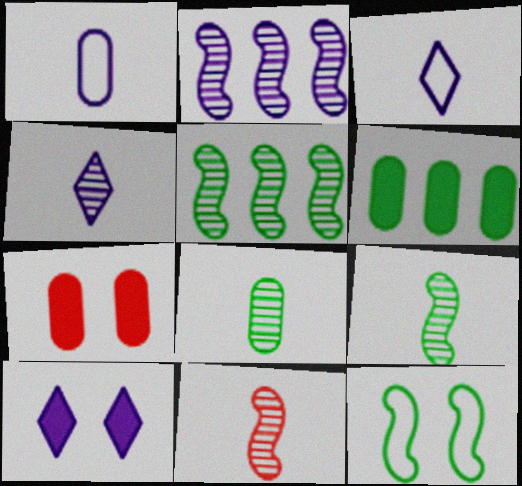[[1, 2, 10], 
[3, 5, 7], 
[4, 8, 11]]